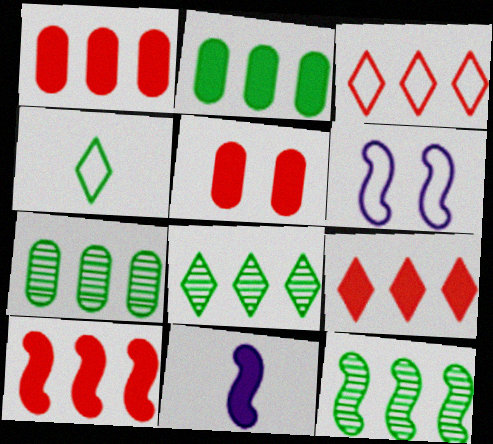[[1, 9, 10], 
[7, 8, 12]]